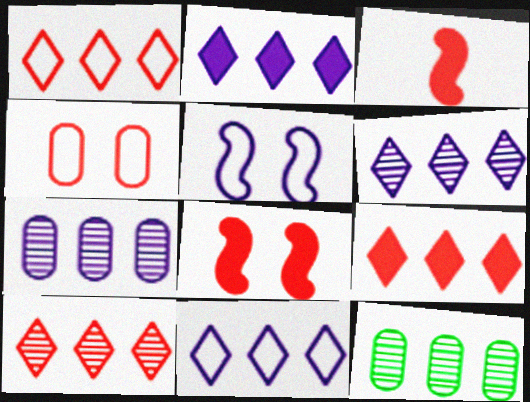[[1, 9, 10], 
[2, 6, 11], 
[3, 4, 10]]